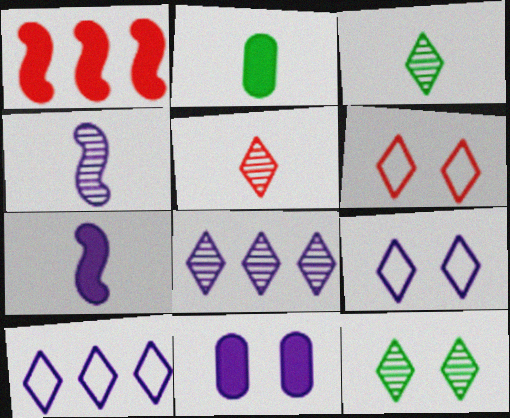[[4, 10, 11], 
[5, 8, 12]]